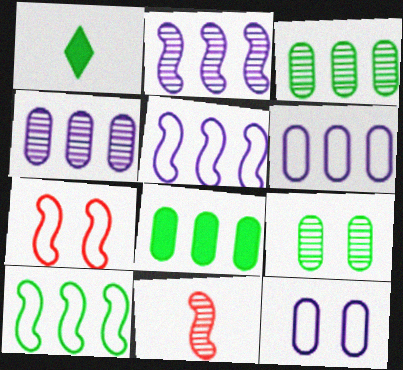[[1, 4, 7], 
[1, 9, 10]]